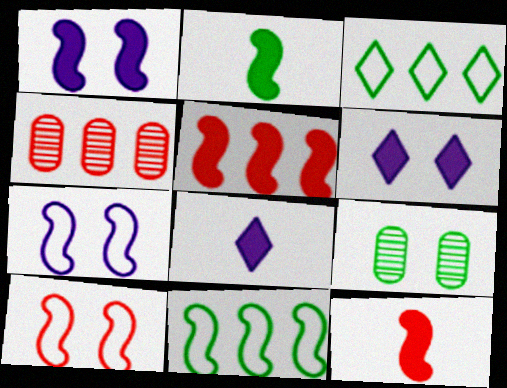[[1, 2, 5], 
[2, 3, 9], 
[6, 9, 10]]